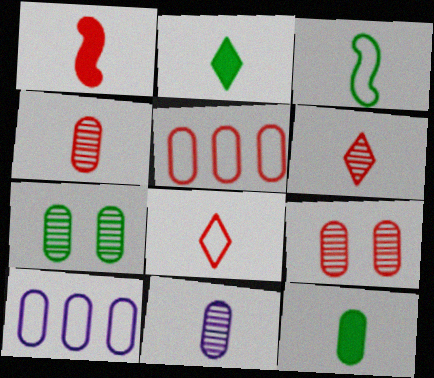[[1, 4, 8], 
[9, 10, 12]]